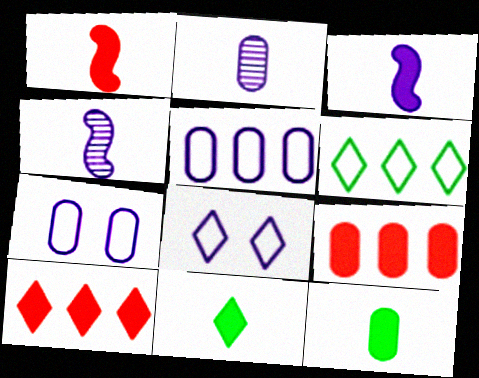[]